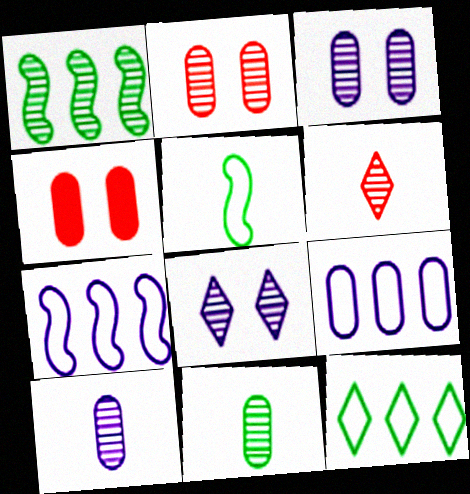[[1, 3, 6], 
[4, 9, 11]]